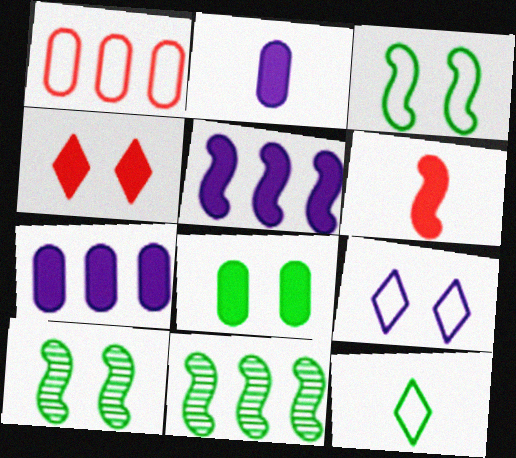[[8, 11, 12]]